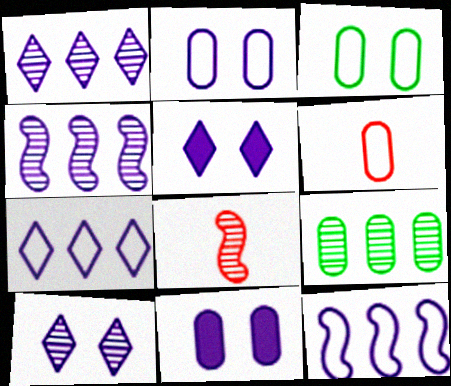[[6, 9, 11], 
[8, 9, 10]]